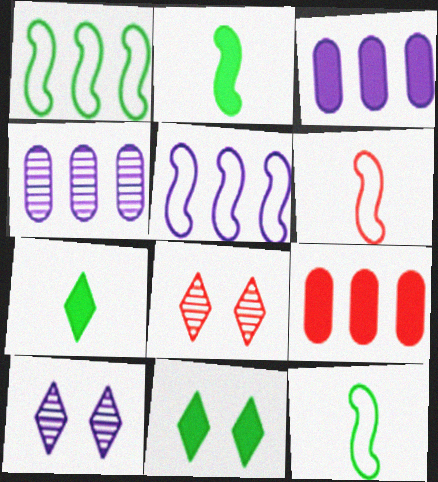[[3, 8, 12], 
[4, 6, 11], 
[6, 8, 9], 
[9, 10, 12]]